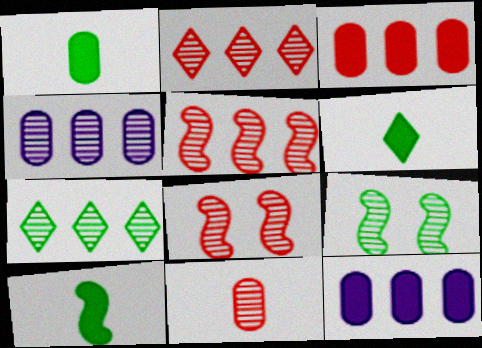[[1, 6, 10], 
[2, 8, 11], 
[4, 5, 7]]